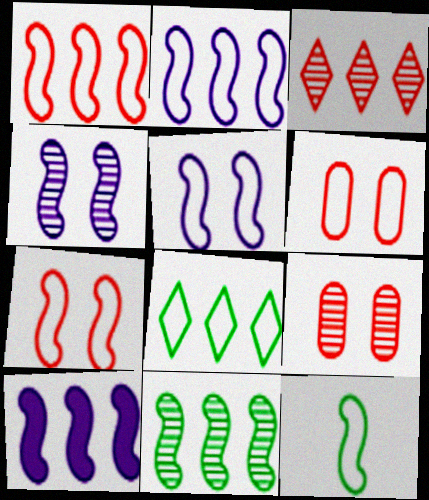[[1, 5, 12], 
[1, 10, 11], 
[2, 7, 12]]